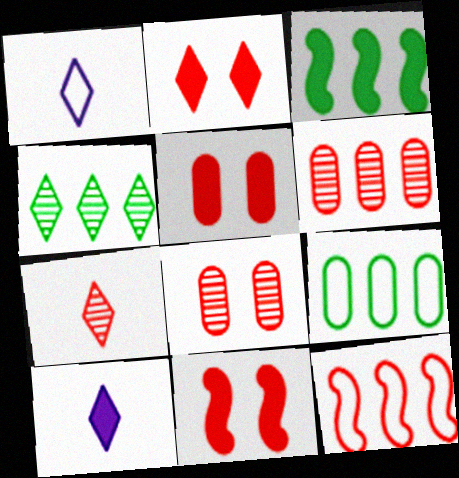[[1, 2, 4], 
[1, 3, 8], 
[2, 5, 11], 
[3, 4, 9], 
[3, 5, 10], 
[5, 7, 12]]